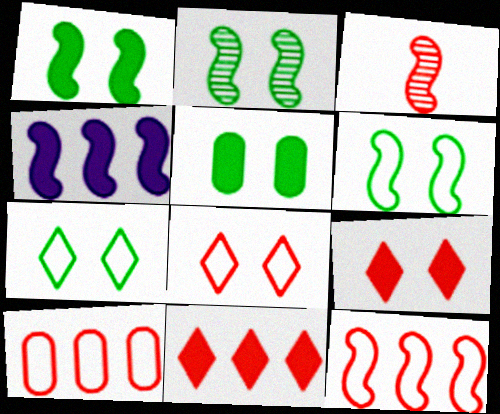[[1, 2, 6], 
[2, 5, 7], 
[3, 4, 6], 
[3, 9, 10]]